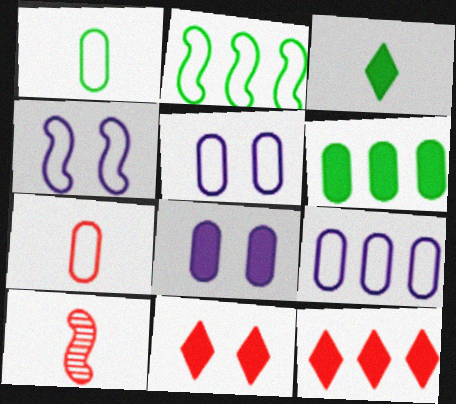[]